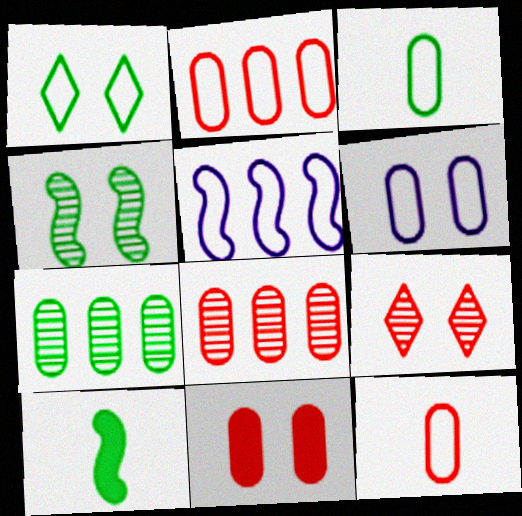[[1, 5, 12], 
[1, 7, 10], 
[2, 3, 6], 
[8, 11, 12]]